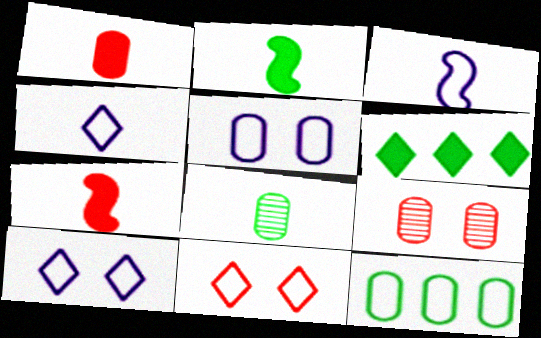[[3, 6, 9], 
[3, 11, 12], 
[4, 7, 8]]